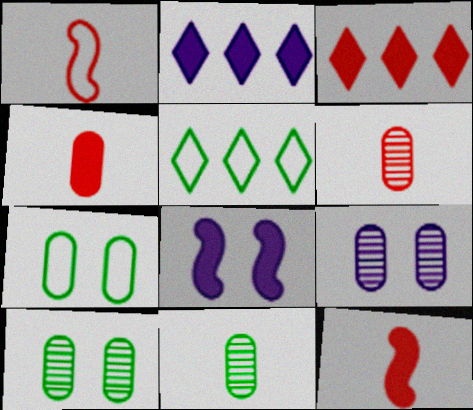[[1, 2, 10], 
[5, 6, 8], 
[5, 9, 12]]